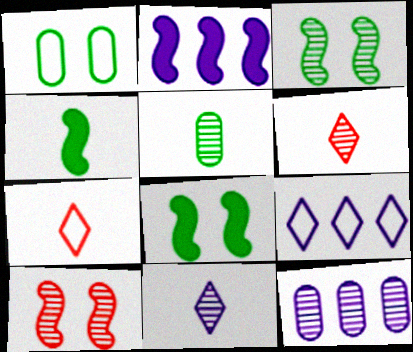[[1, 2, 6], 
[2, 9, 12], 
[3, 6, 12], 
[7, 8, 12]]